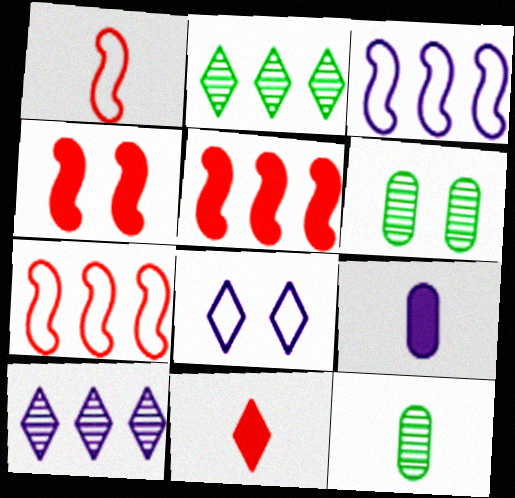[[2, 8, 11], 
[3, 6, 11], 
[4, 6, 8], 
[5, 8, 12]]